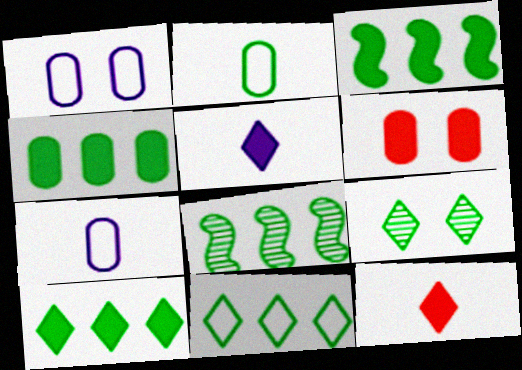[[1, 8, 12], 
[2, 3, 9], 
[3, 4, 10], 
[3, 5, 6], 
[4, 8, 11]]